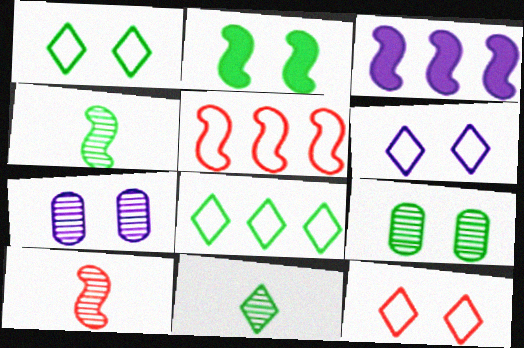[[1, 2, 9], 
[1, 6, 12], 
[2, 7, 12]]